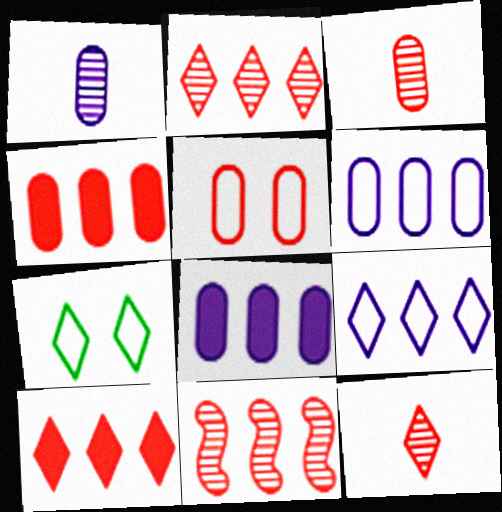[[3, 4, 5]]